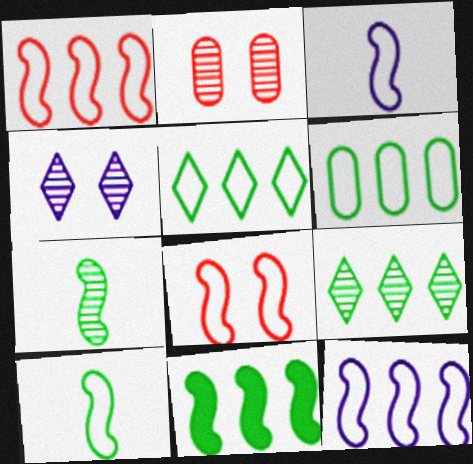[[6, 9, 11], 
[8, 10, 12]]